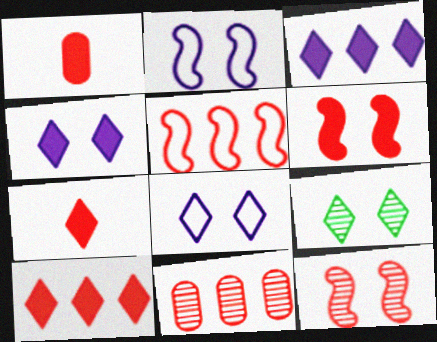[[1, 6, 10], 
[5, 10, 11]]